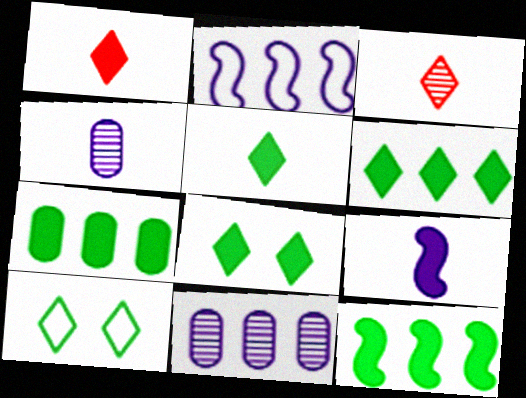[[5, 6, 8], 
[6, 7, 12]]